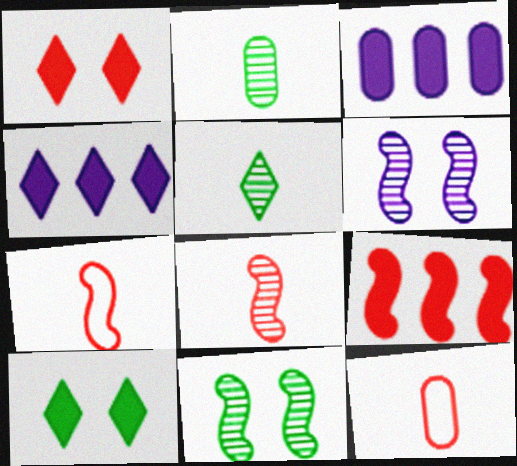[[4, 11, 12]]